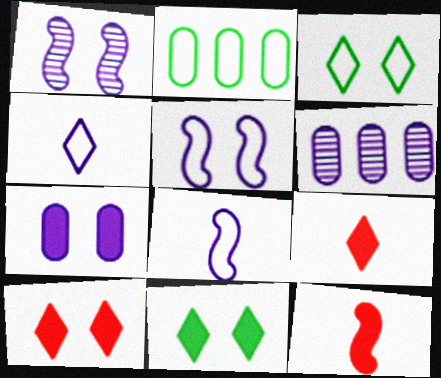[[1, 2, 9], 
[3, 6, 12]]